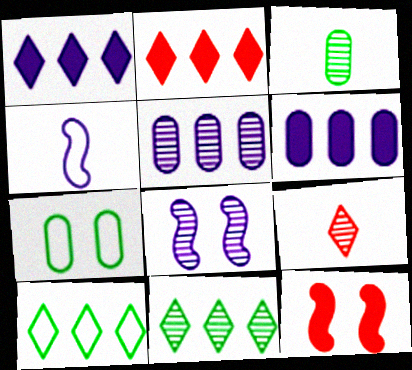[]